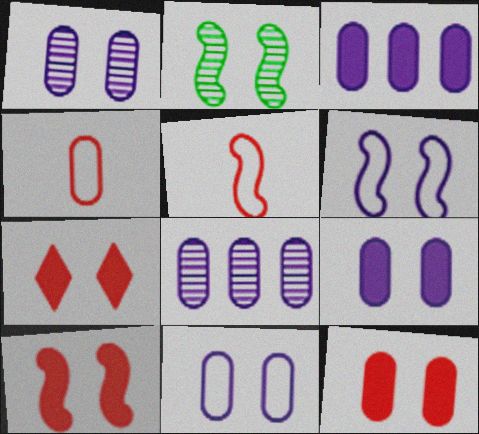[[1, 9, 11], 
[2, 6, 10], 
[2, 7, 11], 
[7, 10, 12]]